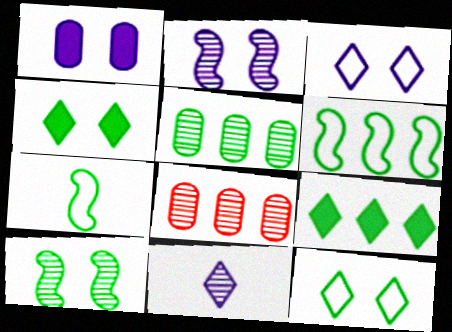[[1, 2, 3], 
[4, 5, 7], 
[5, 6, 9], 
[8, 10, 11]]